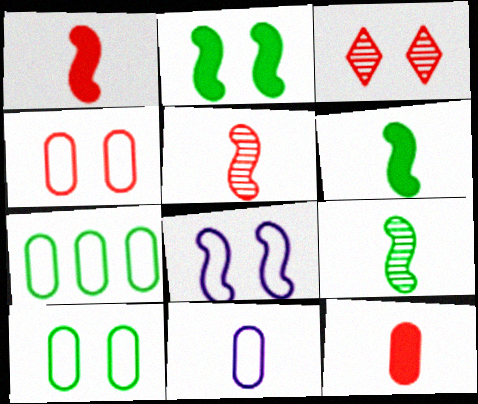[[4, 7, 11]]